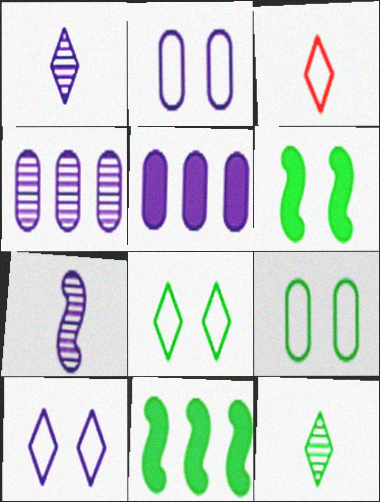[[3, 4, 6], 
[5, 7, 10], 
[9, 11, 12]]